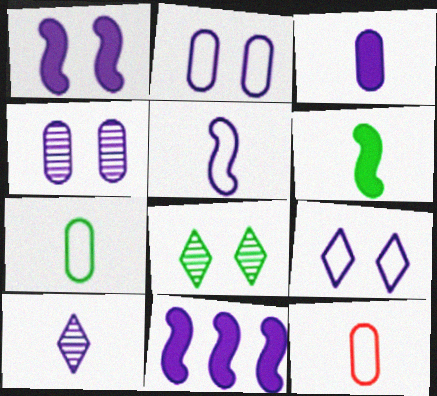[[1, 4, 9], 
[2, 10, 11], 
[3, 5, 10], 
[6, 10, 12], 
[8, 11, 12]]